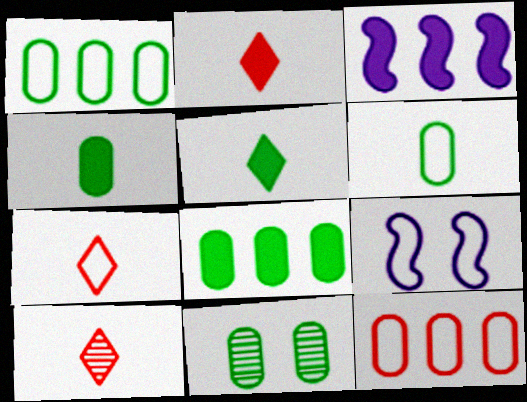[[1, 4, 11], 
[1, 7, 9], 
[2, 7, 10], 
[3, 7, 11], 
[6, 8, 11], 
[8, 9, 10]]